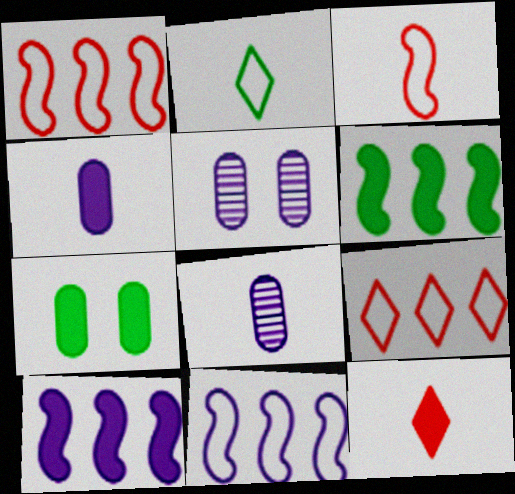[[7, 10, 12]]